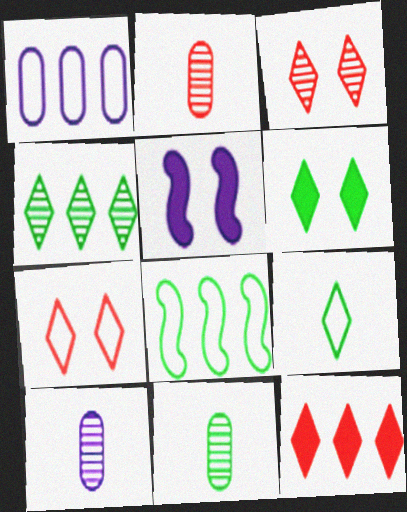[[2, 10, 11], 
[4, 6, 9], 
[6, 8, 11]]